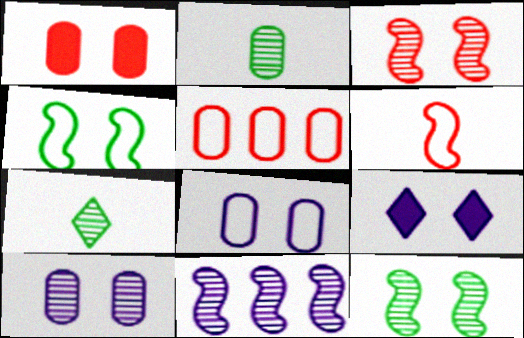[]